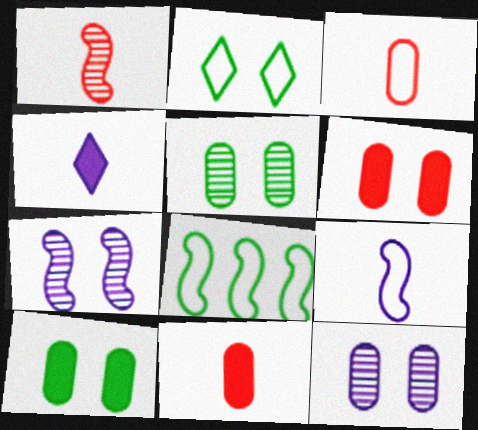[[2, 6, 7]]